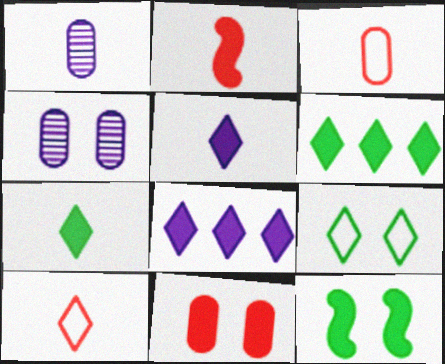[]